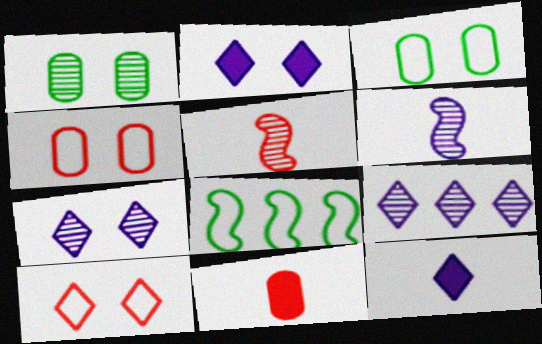[[1, 5, 9], 
[7, 8, 11]]